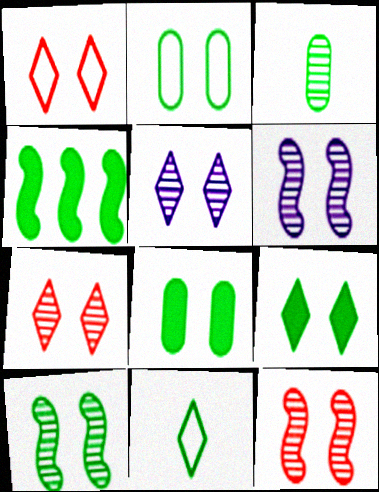[[1, 5, 9], 
[1, 6, 8], 
[2, 9, 10], 
[6, 10, 12]]